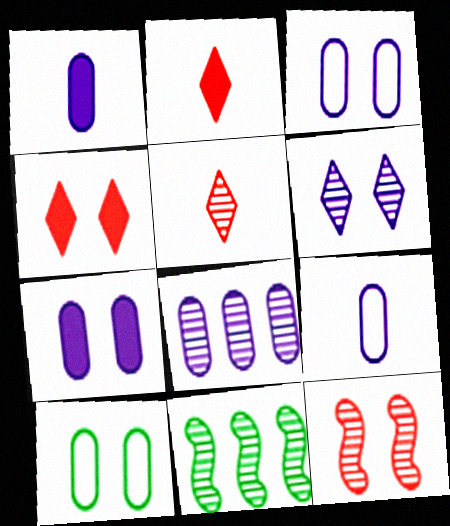[[1, 3, 8], 
[2, 3, 11], 
[4, 9, 11], 
[7, 8, 9]]